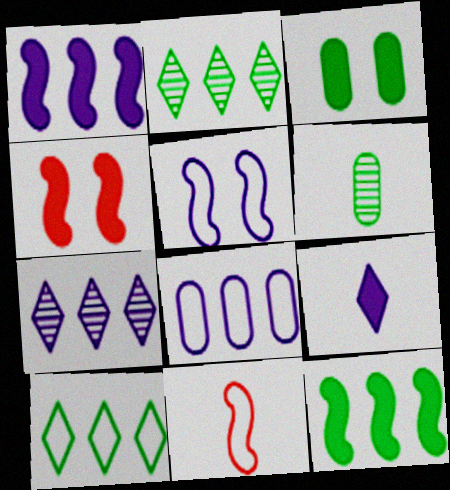[[1, 7, 8], 
[3, 7, 11], 
[6, 9, 11]]